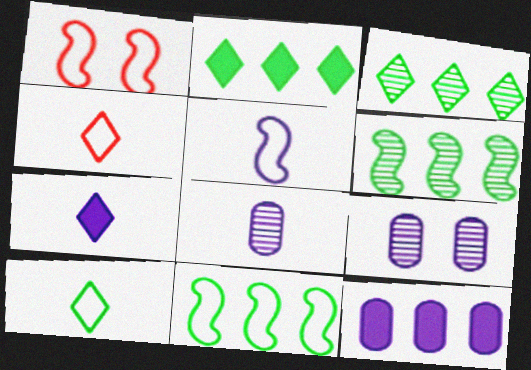[[1, 2, 8], 
[1, 5, 11], 
[5, 7, 8]]